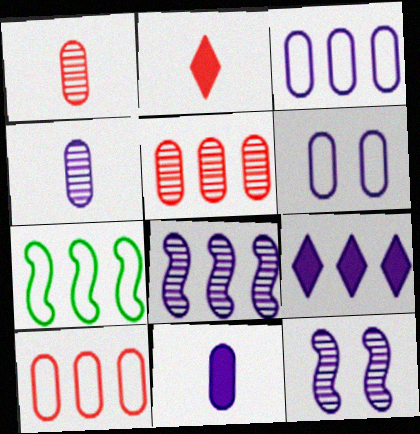[[3, 8, 9], 
[5, 7, 9]]